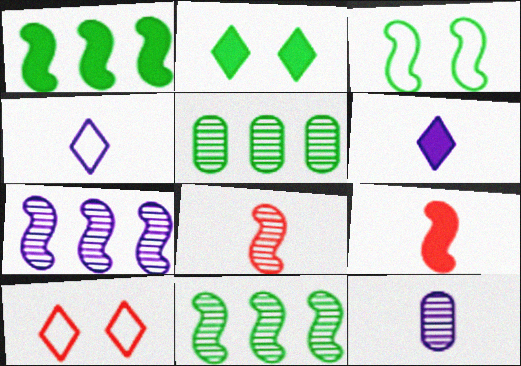[[1, 10, 12], 
[3, 7, 9]]